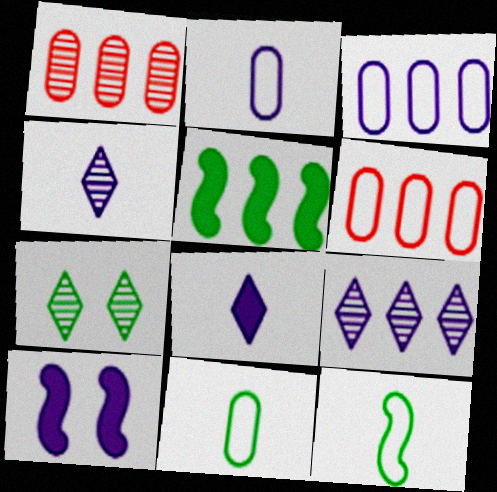[[2, 9, 10], 
[3, 4, 10], 
[5, 6, 9], 
[5, 7, 11]]